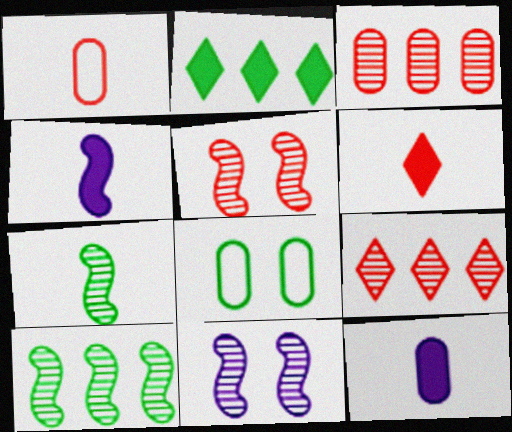[[1, 2, 11], 
[2, 7, 8], 
[3, 8, 12], 
[4, 8, 9]]